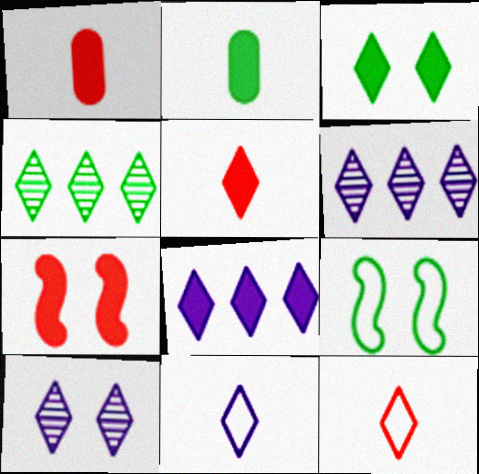[[1, 6, 9], 
[2, 4, 9], 
[2, 7, 8], 
[3, 5, 8], 
[3, 6, 12], 
[8, 10, 11]]